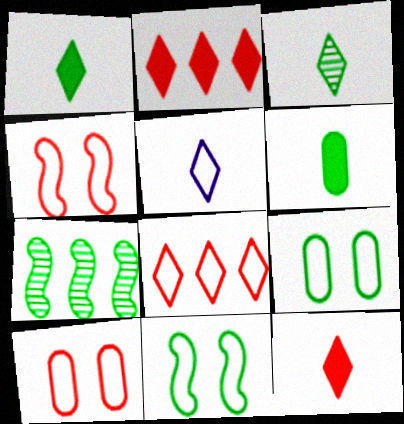[[1, 7, 9], 
[3, 5, 12]]